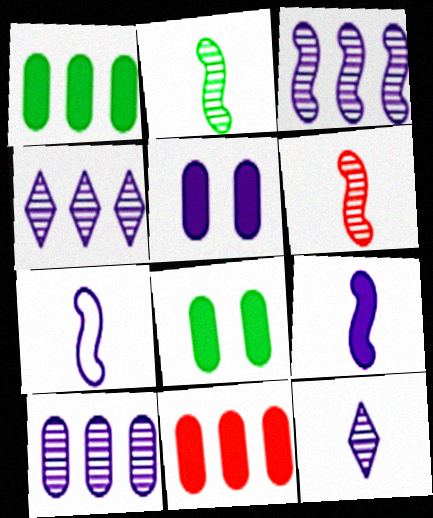[[3, 4, 10], 
[4, 5, 7]]